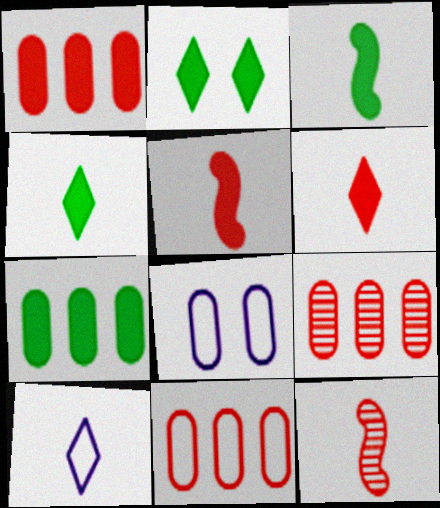[[1, 9, 11], 
[2, 3, 7]]